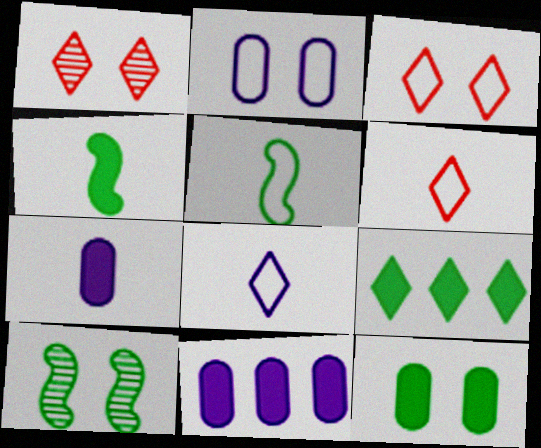[[1, 5, 11], 
[1, 8, 9], 
[4, 9, 12], 
[6, 10, 11]]